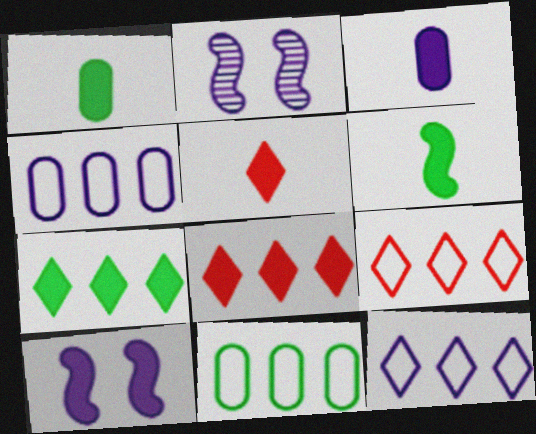[[1, 2, 9], 
[1, 8, 10], 
[2, 3, 12], 
[2, 5, 11], 
[3, 5, 6]]